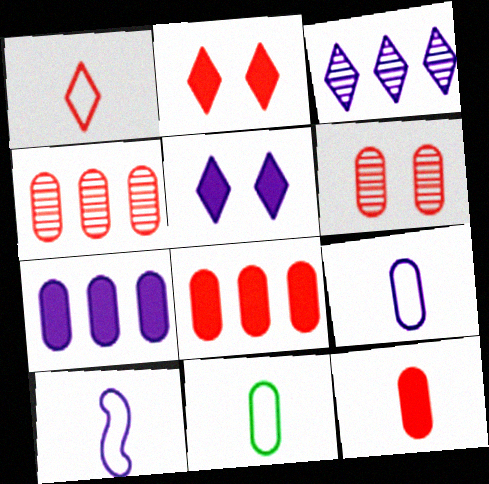[[1, 10, 11], 
[6, 7, 11]]